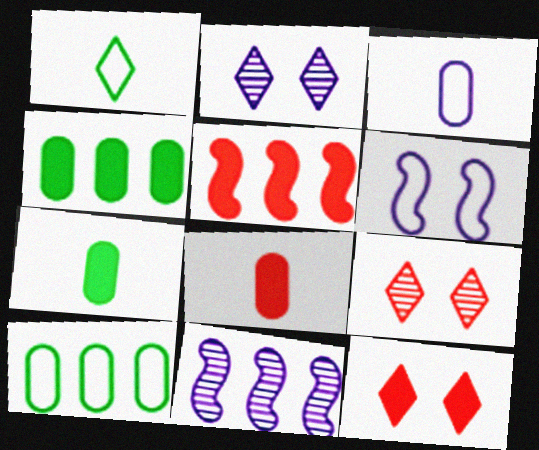[[5, 8, 12]]